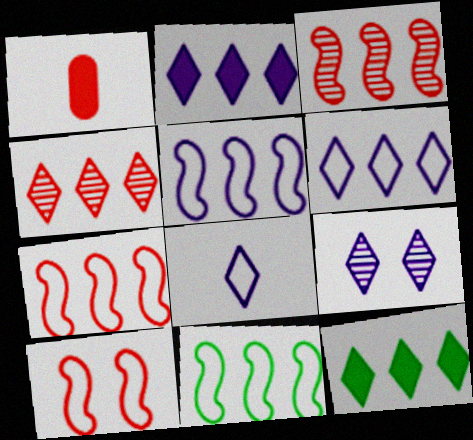[[1, 4, 10], 
[1, 9, 11], 
[2, 8, 9], 
[4, 6, 12], 
[5, 7, 11]]